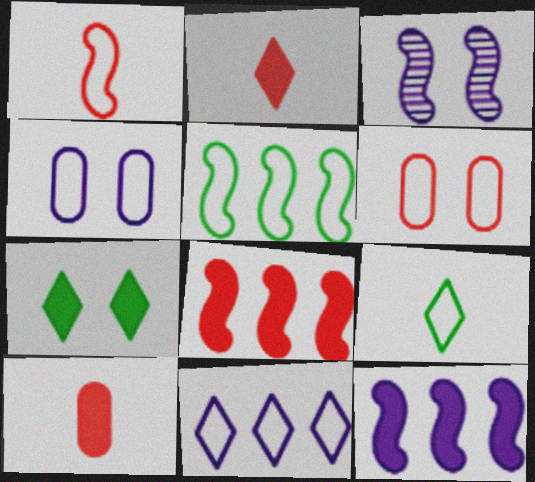[[3, 6, 7], 
[7, 10, 12]]